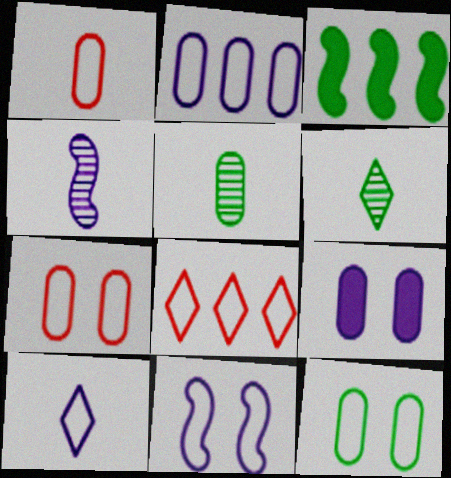[[1, 2, 12], 
[2, 10, 11], 
[3, 6, 12]]